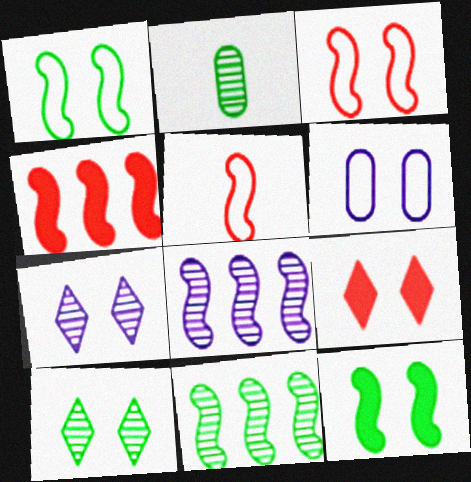[[2, 10, 11], 
[5, 8, 12]]